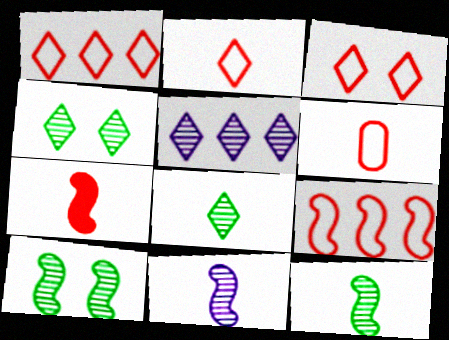[[1, 2, 3], 
[3, 6, 9]]